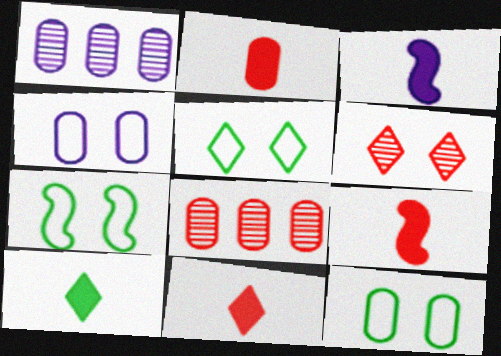[[1, 2, 12], 
[1, 5, 9], 
[1, 7, 11], 
[2, 3, 10], 
[2, 9, 11], 
[3, 5, 8], 
[5, 7, 12]]